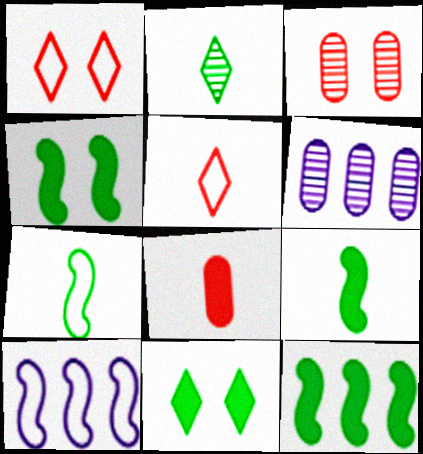[[1, 6, 9], 
[4, 5, 6], 
[4, 9, 12]]